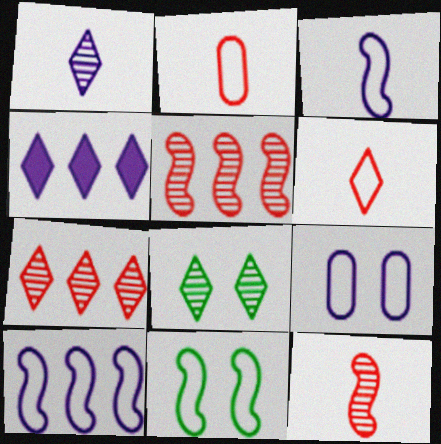[[1, 7, 8], 
[4, 6, 8]]